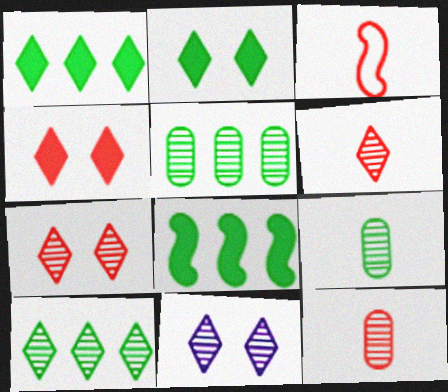[[6, 10, 11]]